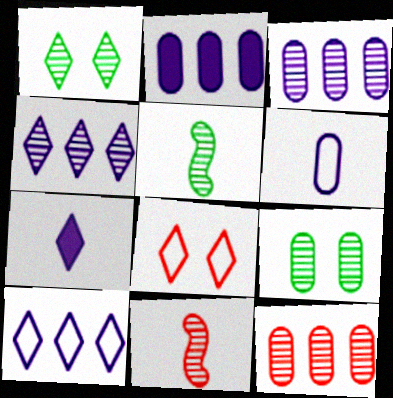[[1, 3, 11], 
[2, 5, 8], 
[4, 9, 11]]